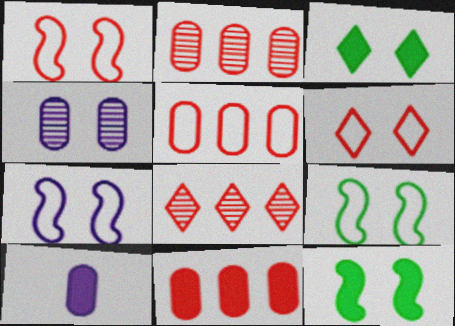[[1, 3, 4], 
[1, 7, 9], 
[2, 5, 11], 
[4, 6, 12], 
[8, 9, 10]]